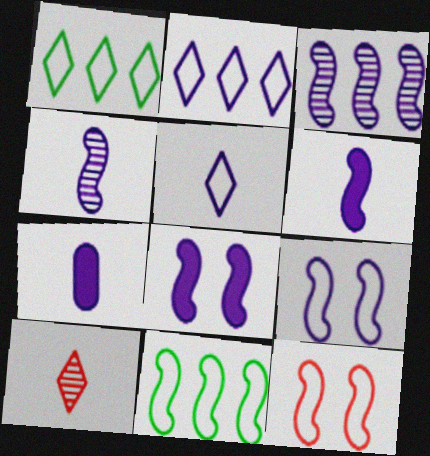[[3, 6, 9], 
[4, 5, 7]]